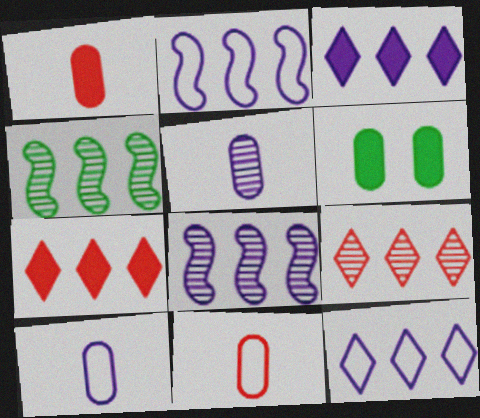[]